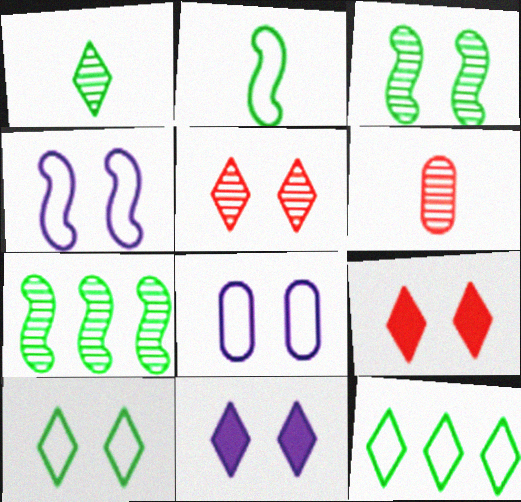[[3, 8, 9], 
[5, 10, 11]]